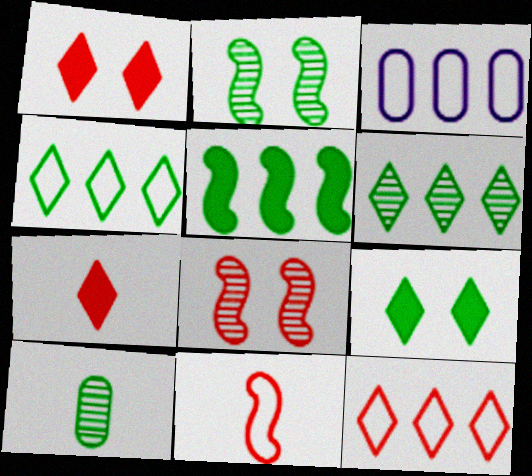[[2, 3, 7], 
[2, 6, 10]]